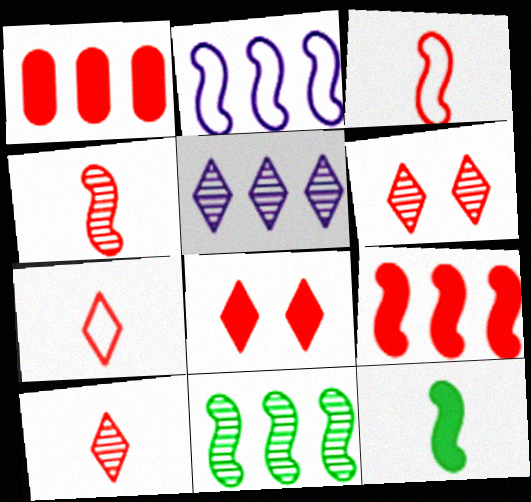[[1, 3, 6], 
[2, 9, 11]]